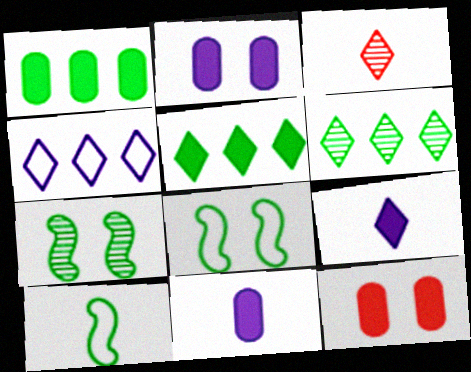[[1, 11, 12], 
[3, 10, 11]]